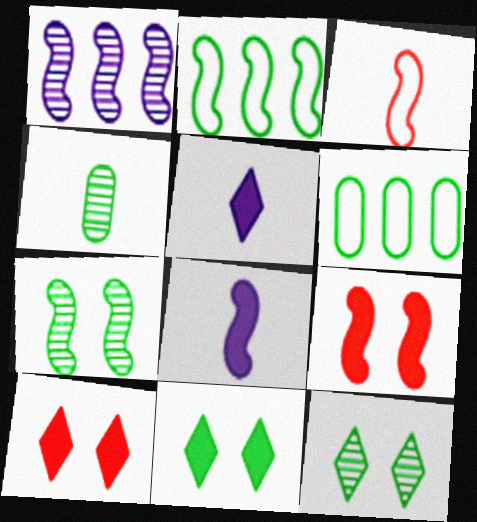[[2, 4, 11], 
[3, 4, 5]]